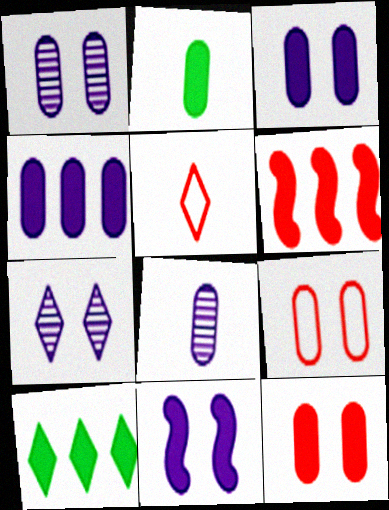[[2, 4, 12], 
[4, 6, 10], 
[5, 7, 10]]